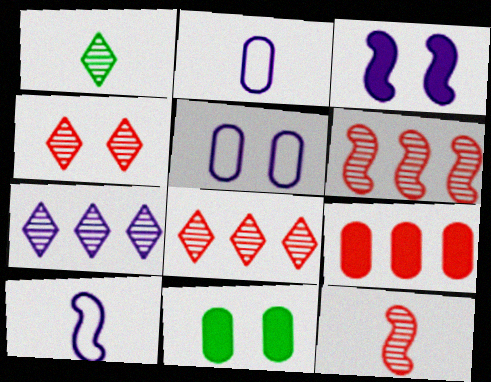[[1, 4, 7], 
[2, 3, 7], 
[8, 10, 11]]